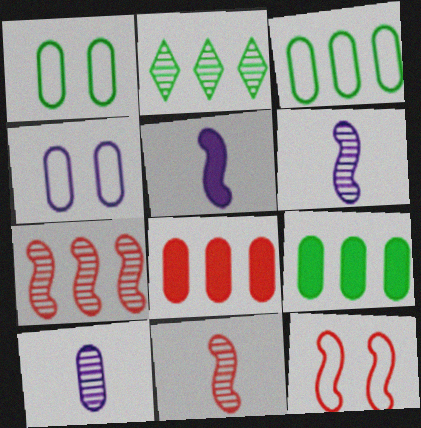[[1, 8, 10]]